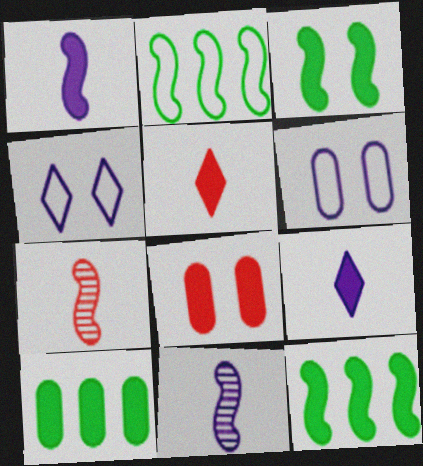[[4, 7, 10], 
[8, 9, 12]]